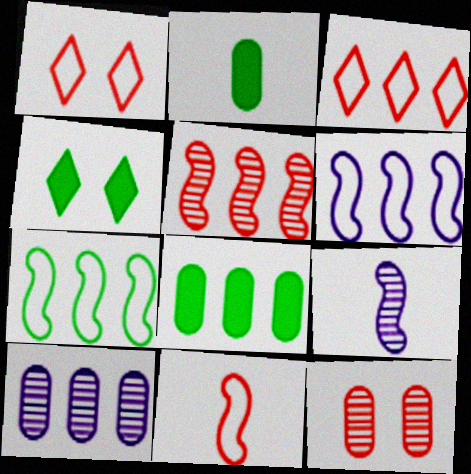[[1, 8, 9], 
[4, 10, 11]]